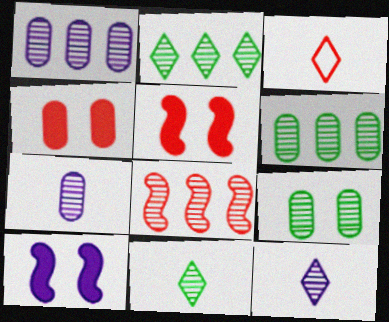[[1, 2, 8], 
[3, 4, 8], 
[3, 6, 10], 
[8, 9, 12]]